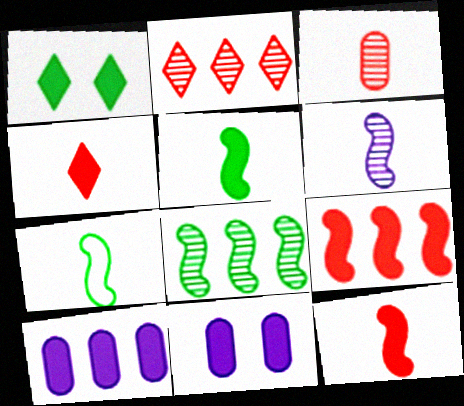[[1, 10, 12], 
[2, 7, 11], 
[6, 7, 12]]